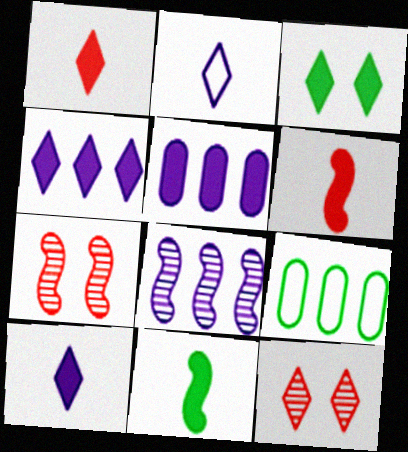[[1, 3, 4], 
[3, 5, 6], 
[7, 9, 10]]